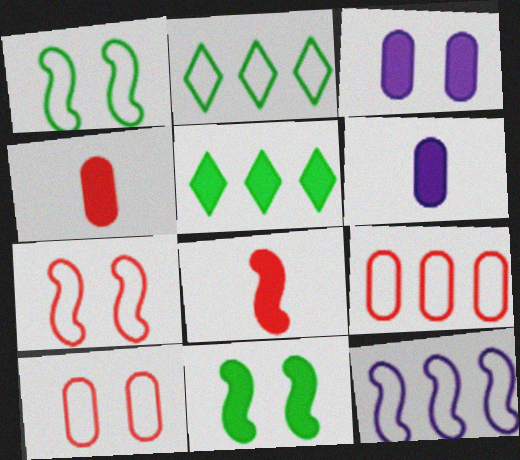[[2, 9, 12], 
[3, 5, 8]]